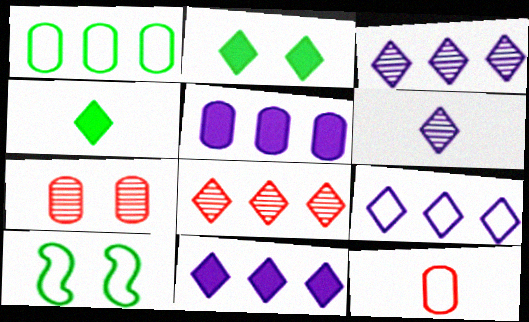[[3, 9, 11], 
[9, 10, 12]]